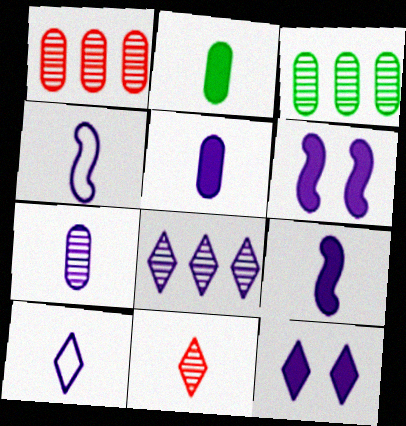[[2, 4, 11], 
[7, 9, 10], 
[8, 10, 12]]